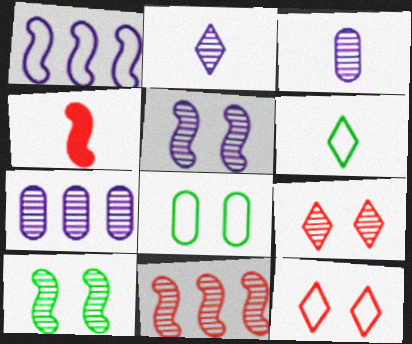[[1, 4, 10], 
[2, 5, 7], 
[3, 4, 6]]